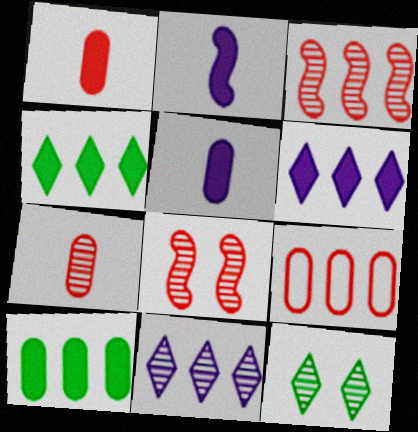[[2, 9, 12]]